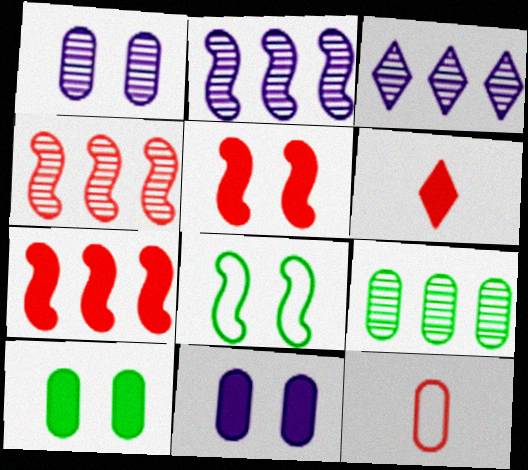[[3, 4, 9], 
[9, 11, 12]]